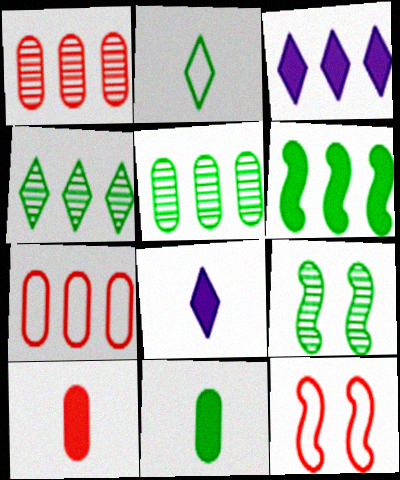[[5, 8, 12], 
[7, 8, 9]]